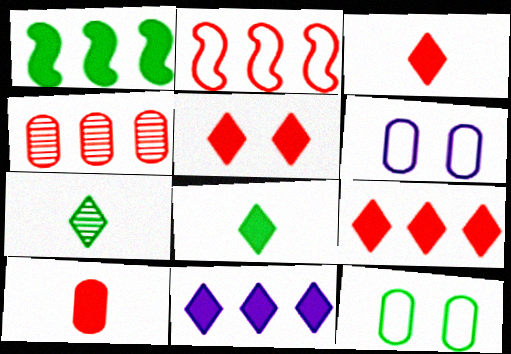[[1, 7, 12], 
[2, 4, 9], 
[3, 5, 9], 
[5, 8, 11]]